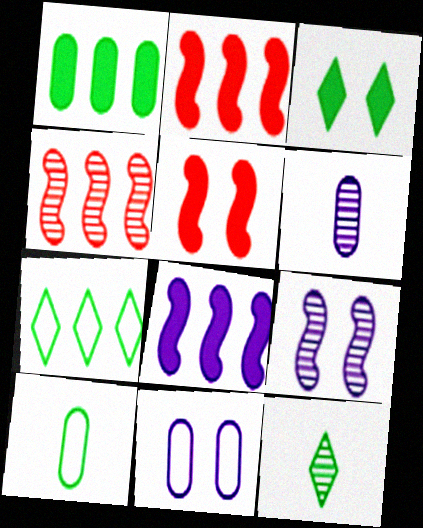[[2, 11, 12], 
[3, 7, 12], 
[5, 6, 7]]